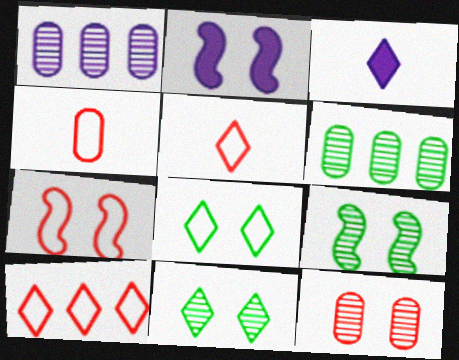[[2, 5, 6], 
[2, 7, 9], 
[2, 8, 12], 
[3, 6, 7], 
[3, 10, 11], 
[4, 7, 10]]